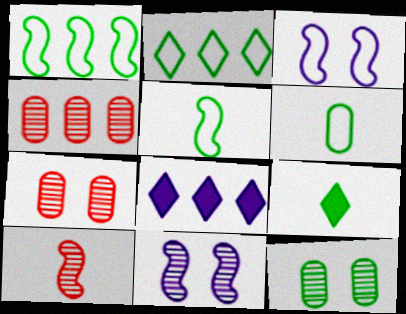[[1, 4, 8], 
[1, 9, 12], 
[3, 4, 9], 
[5, 7, 8]]